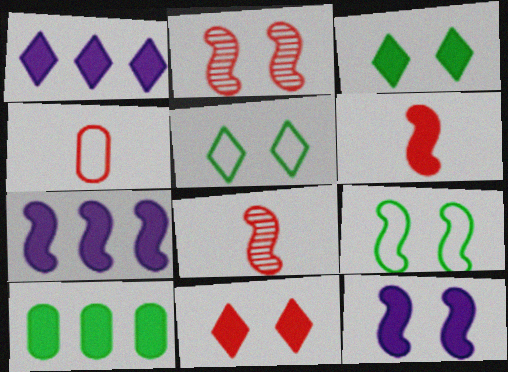[[2, 9, 12], 
[7, 8, 9]]